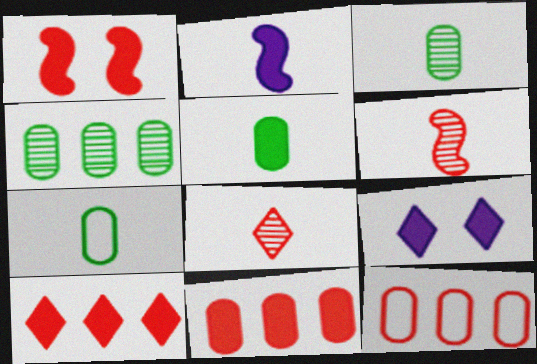[[1, 8, 12], 
[2, 7, 8], 
[3, 5, 7]]